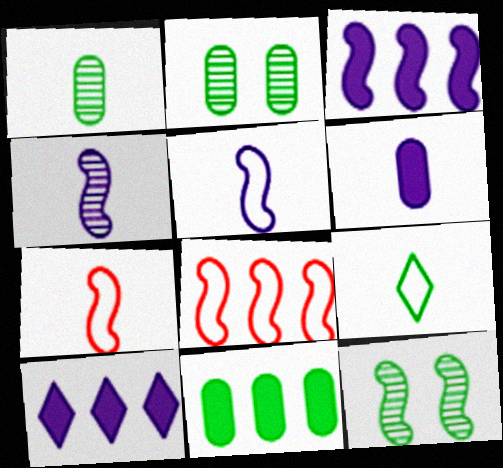[[2, 7, 10], 
[3, 7, 12], 
[9, 11, 12]]